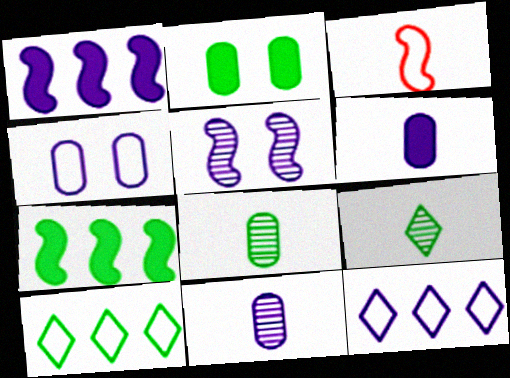[[3, 4, 10], 
[3, 5, 7], 
[3, 6, 9], 
[5, 6, 12]]